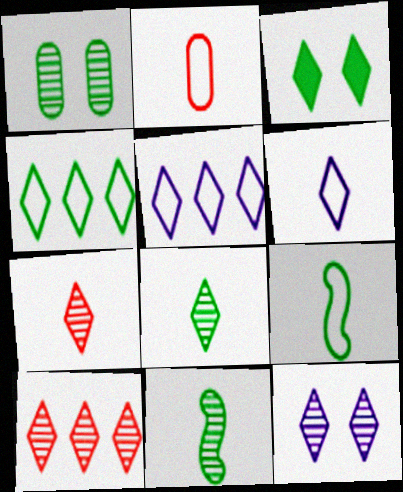[[2, 6, 9], 
[3, 4, 8], 
[3, 5, 7], 
[3, 6, 10], 
[8, 10, 12]]